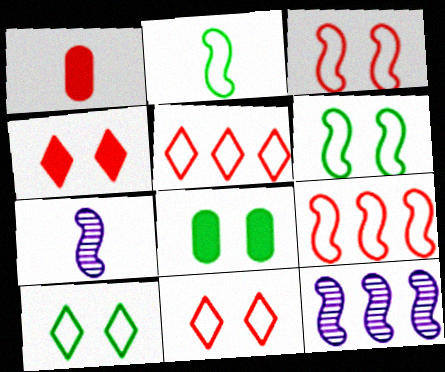[[1, 10, 12], 
[5, 7, 8]]